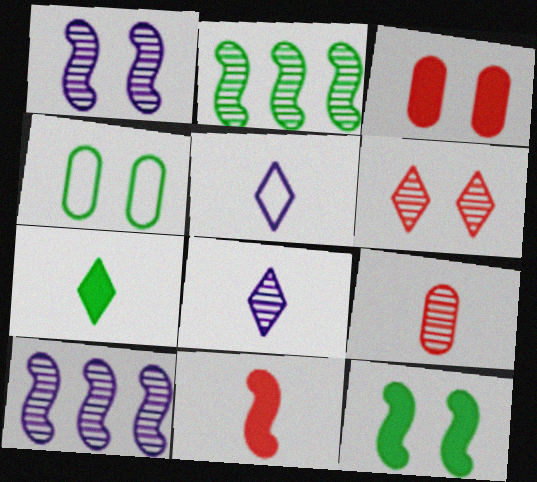[[2, 3, 5], 
[2, 4, 7]]